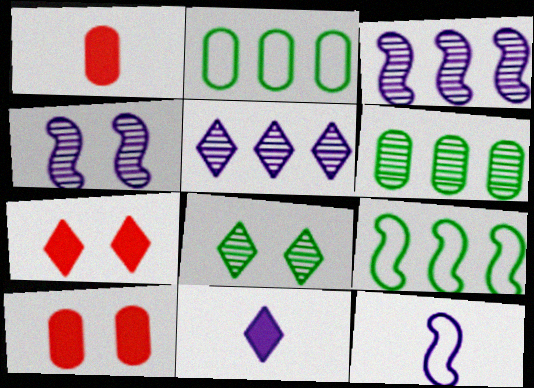[[6, 7, 12]]